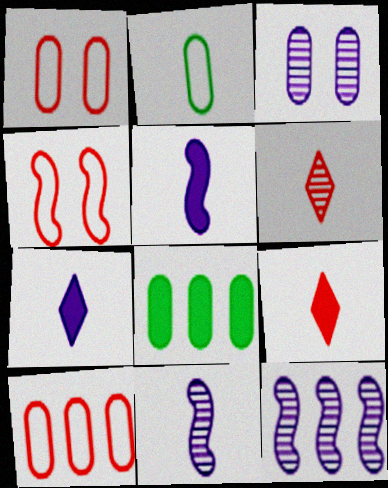[[2, 5, 6], 
[2, 9, 11]]